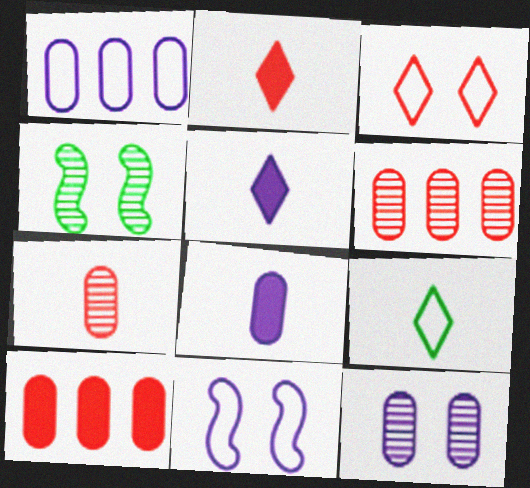[[1, 2, 4], 
[1, 8, 12]]